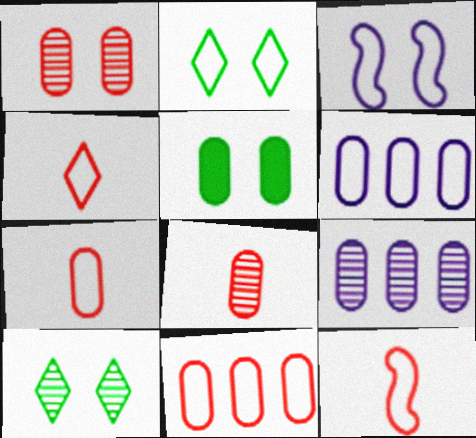[[2, 6, 12], 
[4, 7, 12], 
[5, 6, 8], 
[5, 7, 9]]